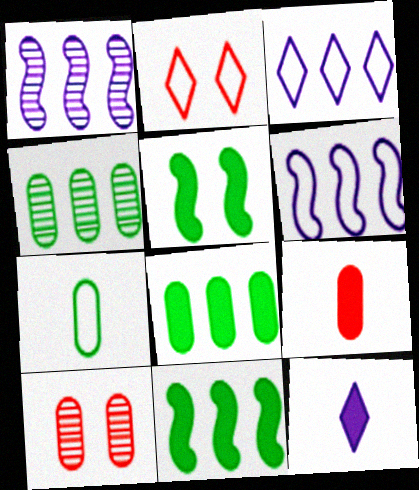[[2, 6, 7]]